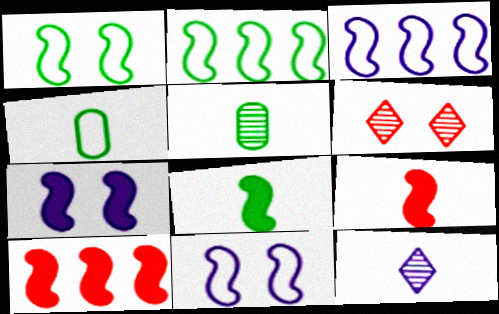[[4, 9, 12], 
[7, 8, 10]]